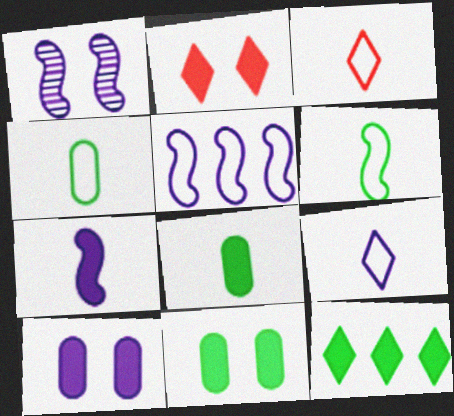[[1, 5, 7]]